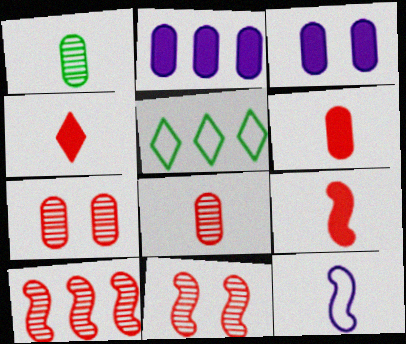[[1, 4, 12], 
[2, 5, 10], 
[4, 6, 9]]